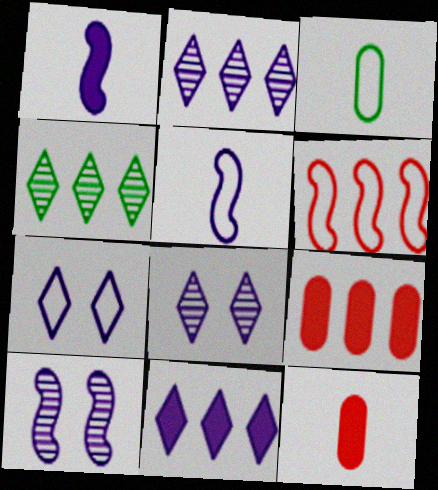[[3, 6, 7]]